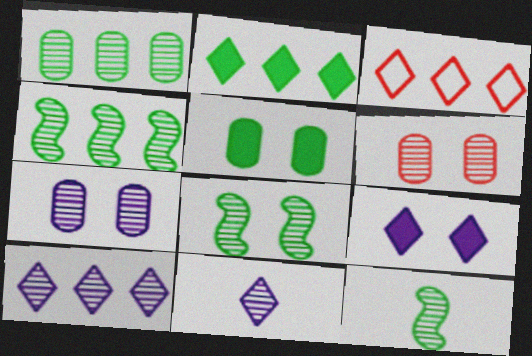[[2, 3, 10], 
[4, 6, 11], 
[4, 8, 12], 
[6, 10, 12]]